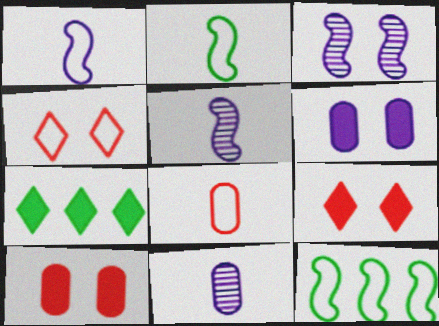[[3, 7, 8], 
[9, 11, 12]]